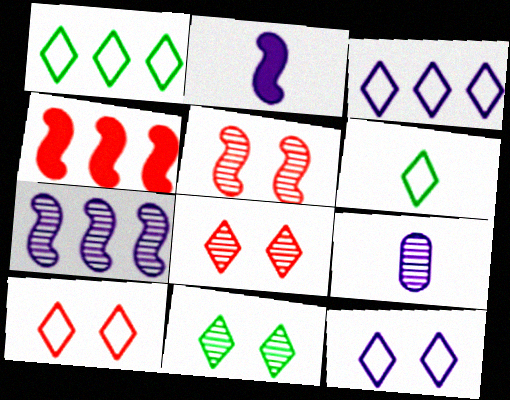[[3, 6, 10]]